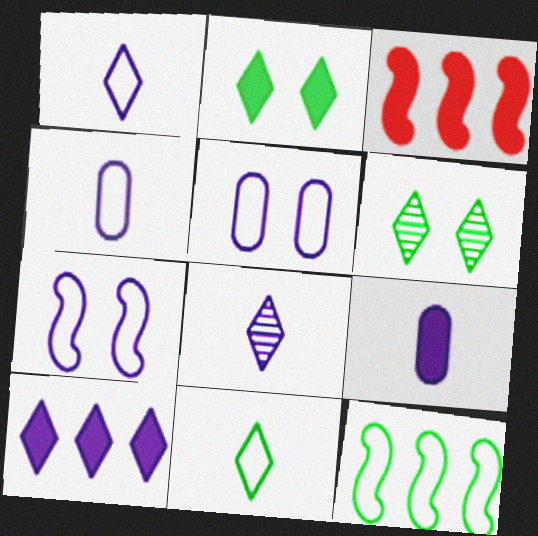[[2, 3, 9], 
[3, 4, 6]]